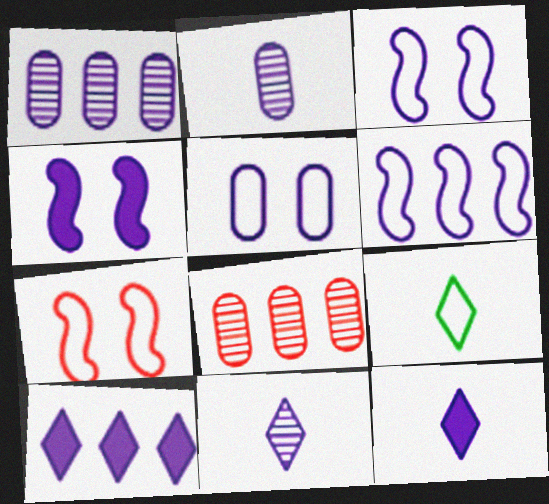[[1, 3, 12], 
[1, 6, 10], 
[2, 3, 10], 
[4, 8, 9]]